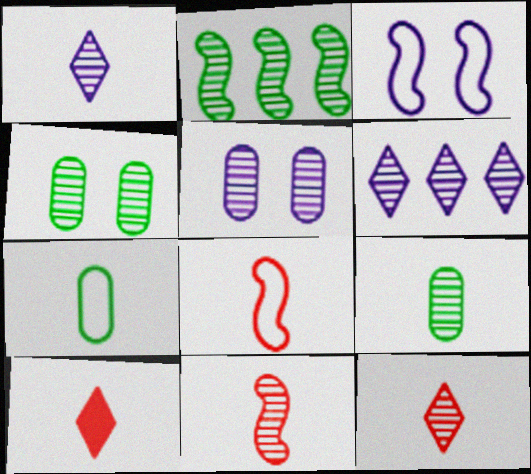[[1, 9, 11], 
[2, 5, 12], 
[4, 6, 11]]